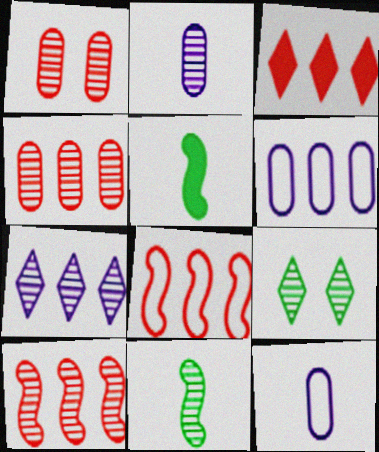[[1, 7, 11], 
[2, 9, 10], 
[3, 4, 8]]